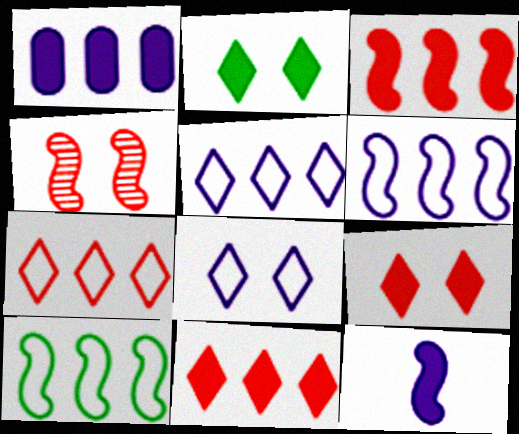[[4, 10, 12]]